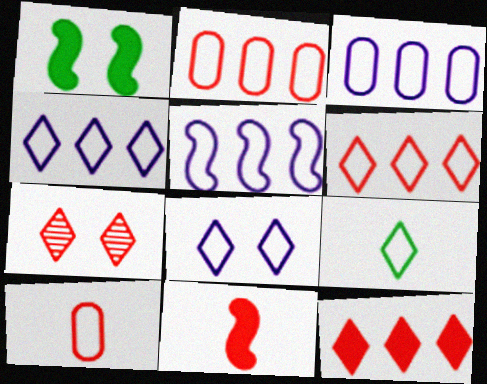[[2, 7, 11], 
[3, 4, 5], 
[6, 8, 9]]